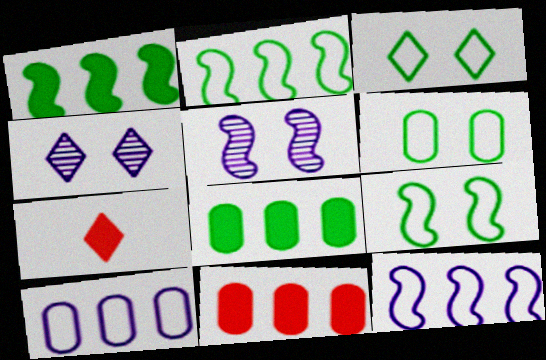[[3, 6, 9]]